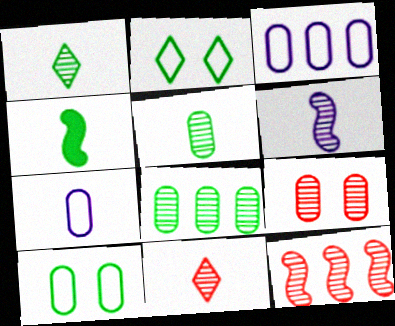[[2, 4, 8], 
[4, 7, 11], 
[5, 6, 11], 
[9, 11, 12]]